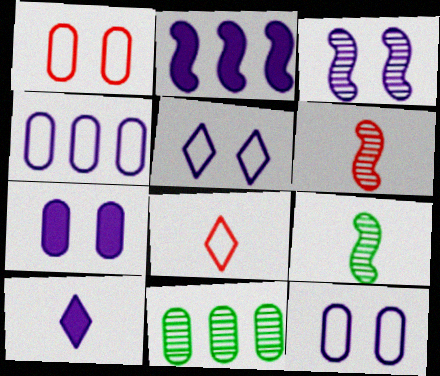[[2, 7, 10], 
[3, 4, 10], 
[3, 5, 7]]